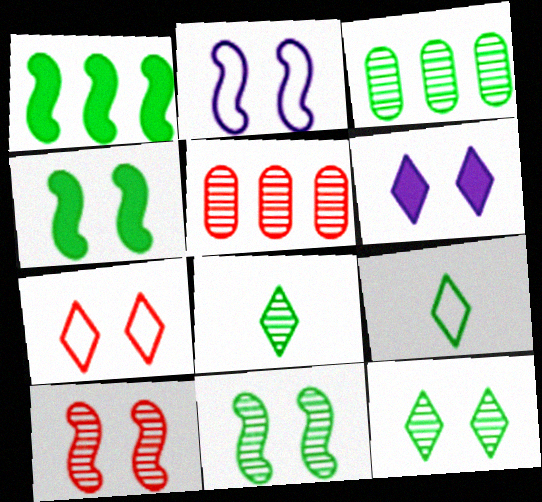[[2, 4, 10], 
[3, 4, 9], 
[3, 8, 11], 
[6, 7, 12]]